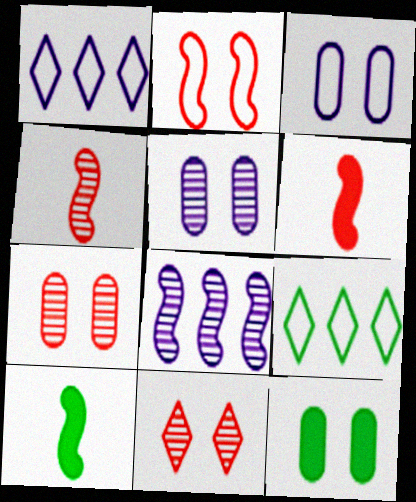[[1, 4, 12], 
[1, 7, 10], 
[2, 8, 10], 
[3, 7, 12], 
[5, 6, 9]]